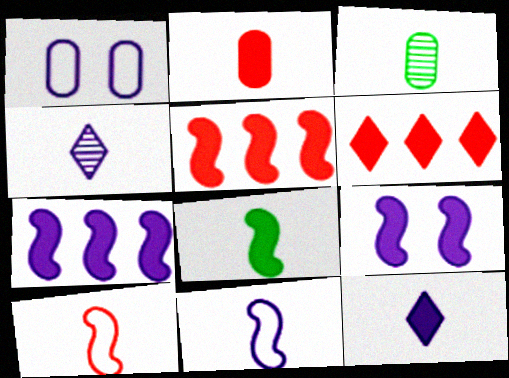[[1, 4, 7], 
[2, 8, 12], 
[3, 10, 12], 
[5, 8, 9]]